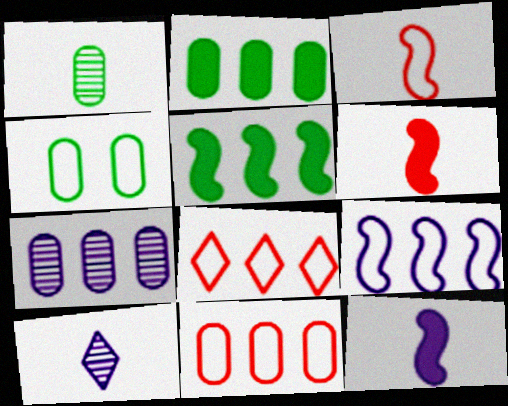[[1, 2, 4], 
[2, 7, 11], 
[5, 7, 8]]